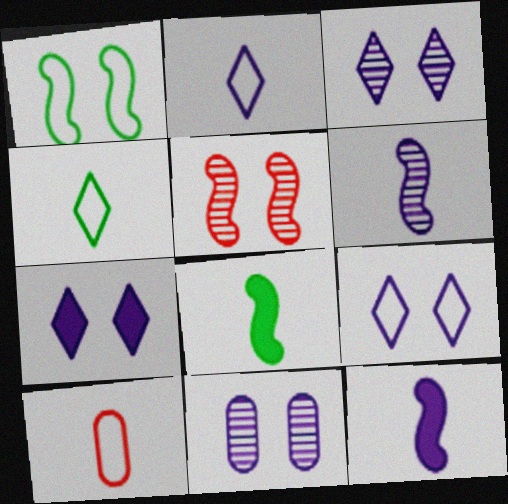[[3, 7, 9]]